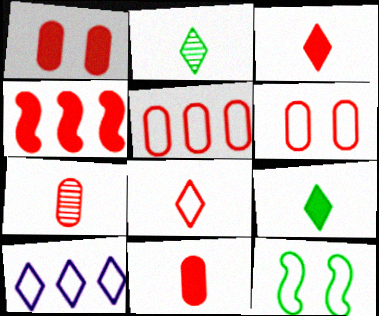[[1, 3, 4], 
[1, 5, 7]]